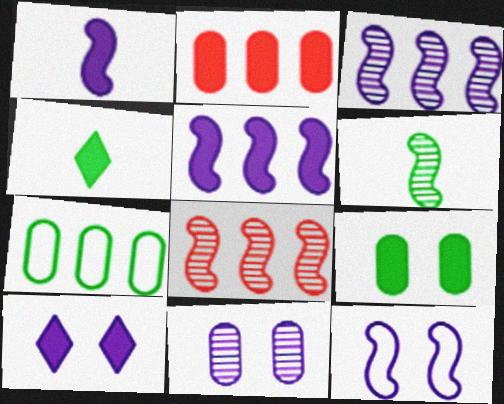[[1, 3, 12], 
[10, 11, 12]]